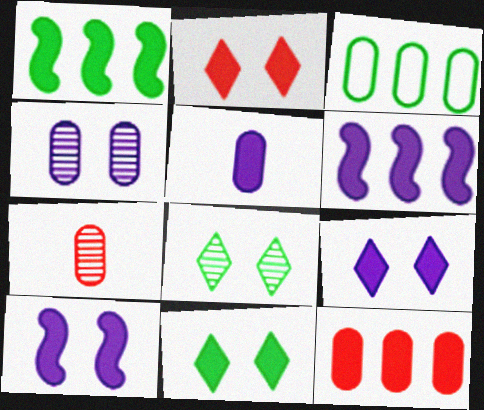[[1, 2, 5], 
[2, 9, 11], 
[5, 6, 9]]